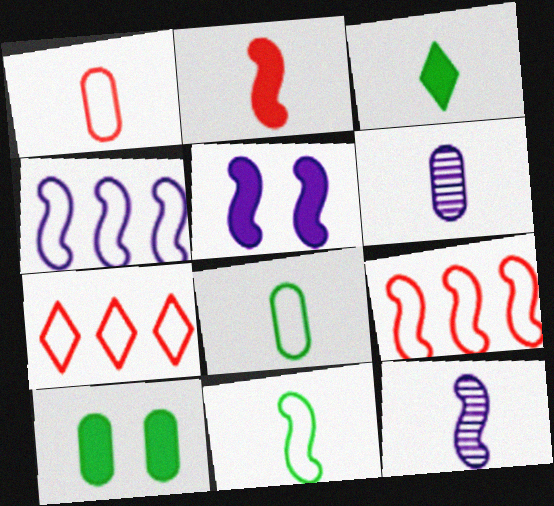[[1, 3, 12], 
[2, 11, 12], 
[4, 5, 12], 
[7, 10, 12]]